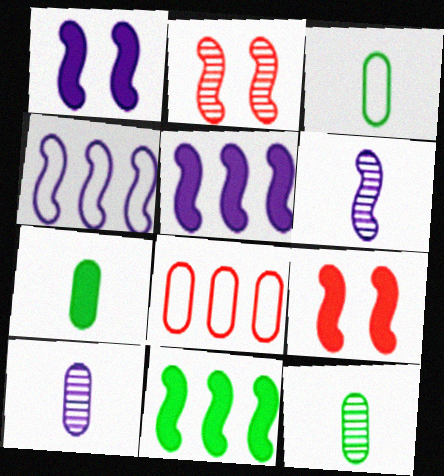[[1, 4, 6], 
[3, 7, 12]]